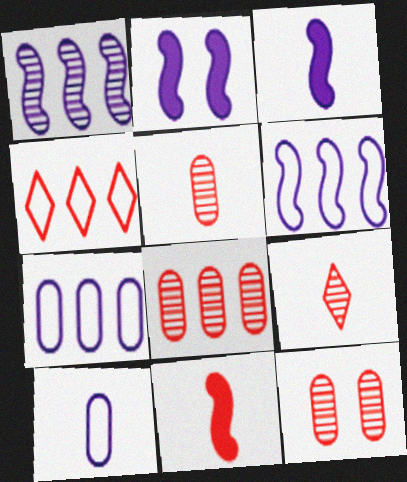[[4, 11, 12], 
[5, 8, 12]]